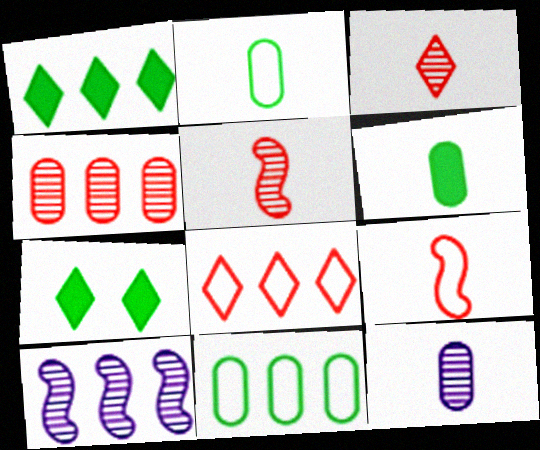[]